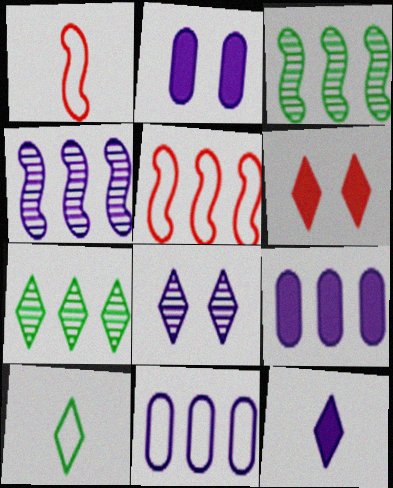[[1, 2, 7], 
[5, 7, 9]]